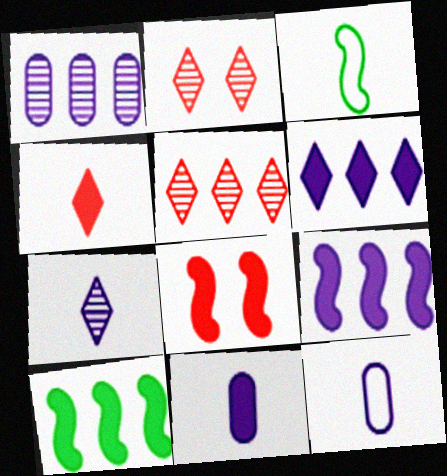[[2, 10, 12]]